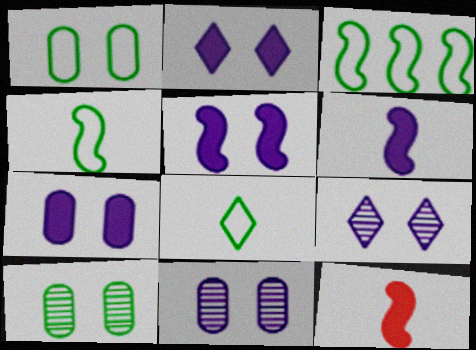[[1, 3, 8], 
[2, 5, 7]]